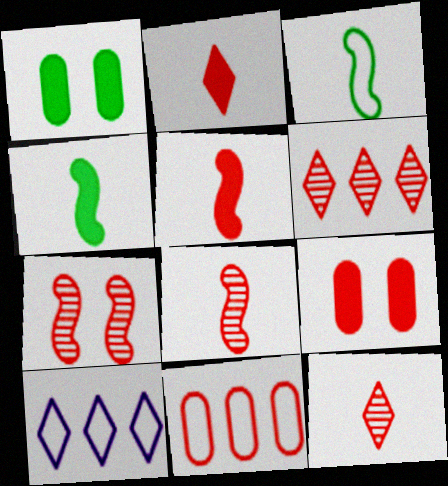[[1, 8, 10], 
[2, 7, 11]]